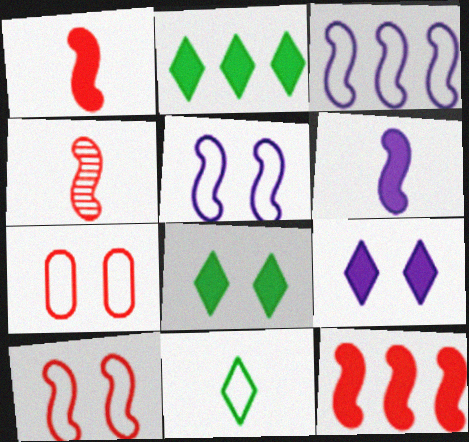[[3, 7, 11], 
[4, 10, 12]]